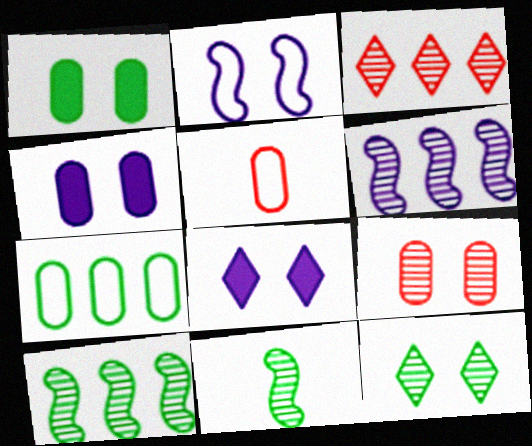[[5, 8, 10]]